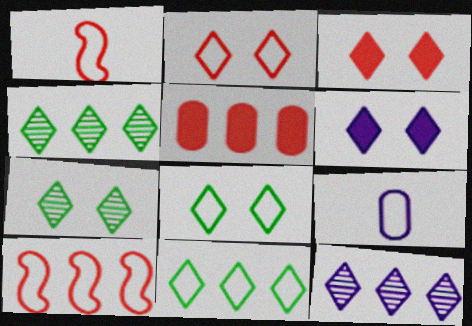[[2, 6, 7], 
[8, 9, 10]]